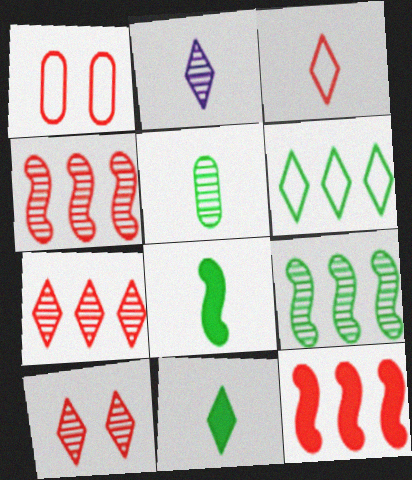[[2, 3, 11]]